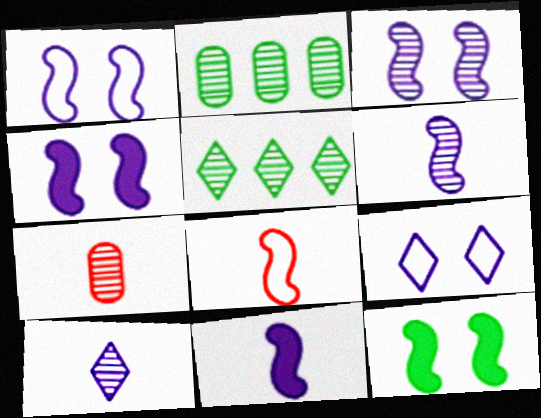[[1, 3, 4], 
[3, 5, 7]]